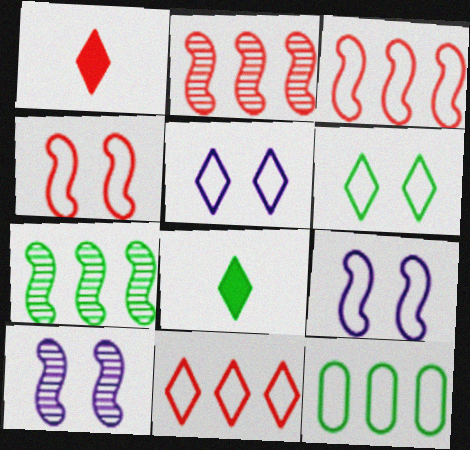[[1, 10, 12]]